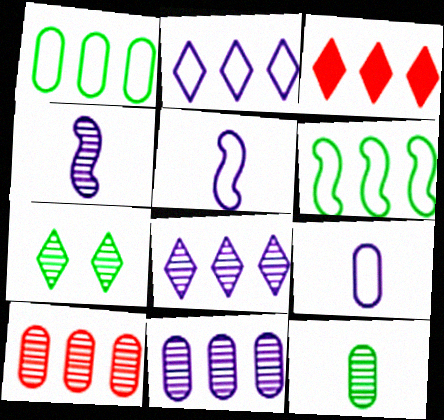[[3, 6, 11], 
[4, 7, 10]]